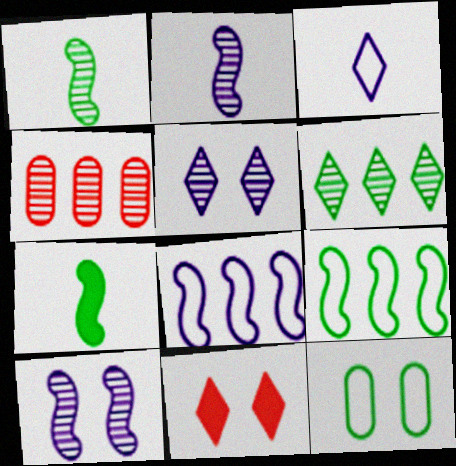[[1, 4, 5], 
[3, 6, 11], 
[6, 7, 12], 
[10, 11, 12]]